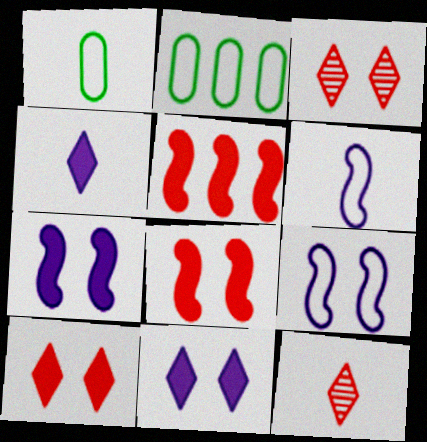[[2, 7, 12]]